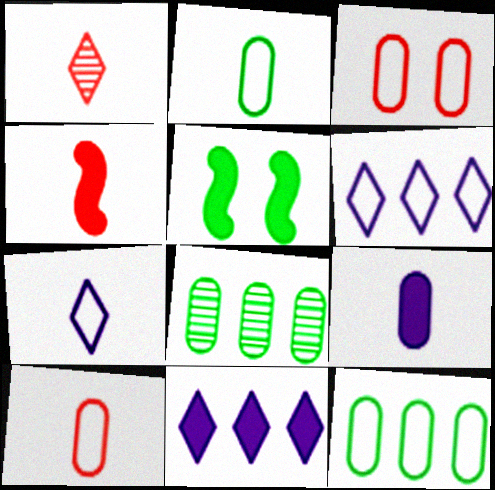[[1, 4, 10], 
[3, 8, 9]]